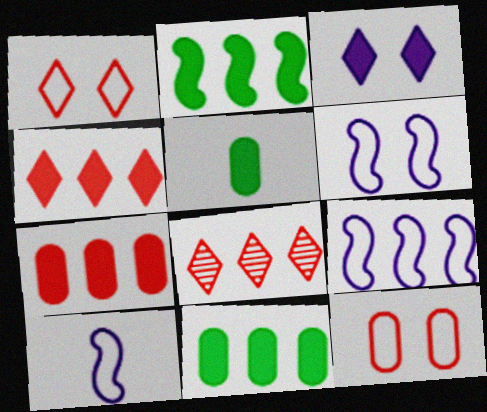[[5, 6, 8], 
[6, 9, 10], 
[8, 9, 11]]